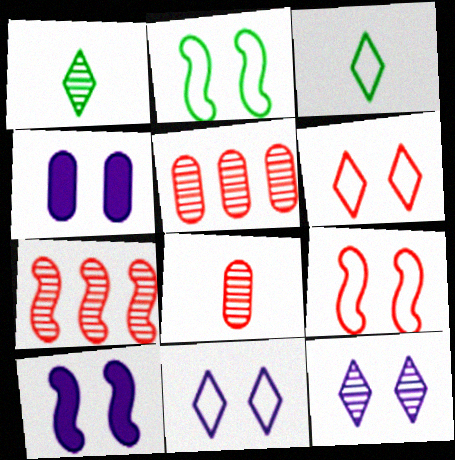[[3, 4, 7], 
[3, 5, 10]]